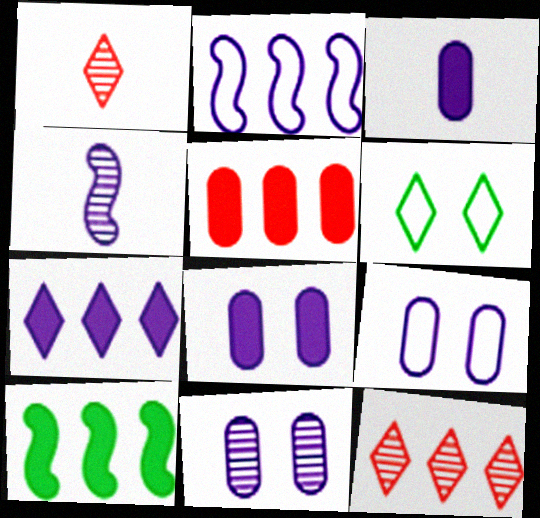[[1, 6, 7], 
[1, 9, 10], 
[4, 5, 6], 
[4, 7, 9], 
[5, 7, 10], 
[8, 9, 11]]